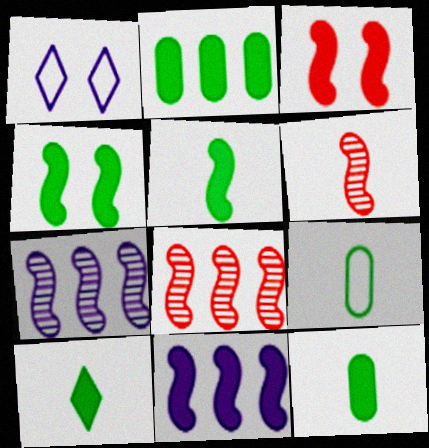[[1, 2, 6], 
[1, 8, 12], 
[2, 4, 10], 
[3, 5, 11], 
[5, 10, 12]]